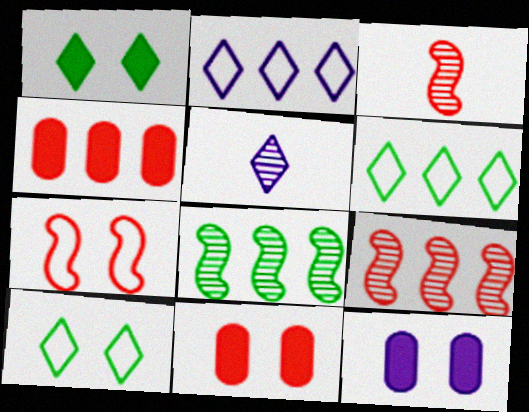[[2, 4, 8], 
[3, 6, 12]]